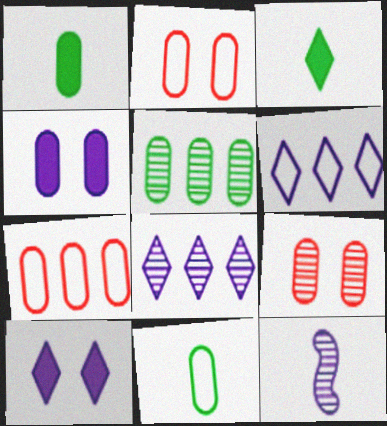[[4, 6, 12]]